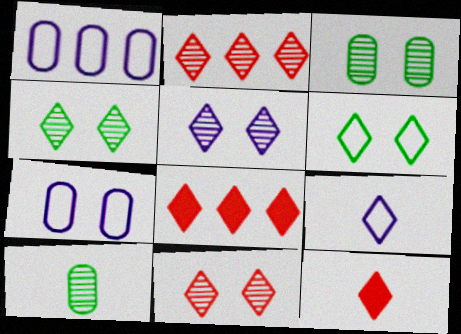[[4, 5, 11], 
[4, 8, 9]]